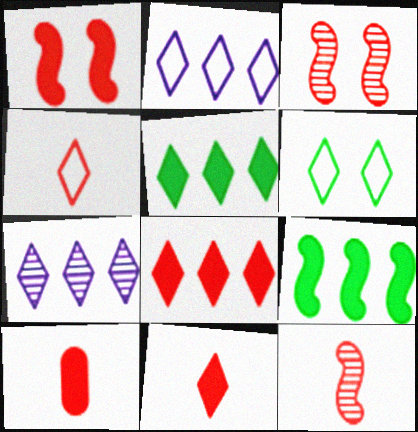[[1, 8, 10], 
[2, 4, 6], 
[4, 10, 12], 
[6, 7, 11]]